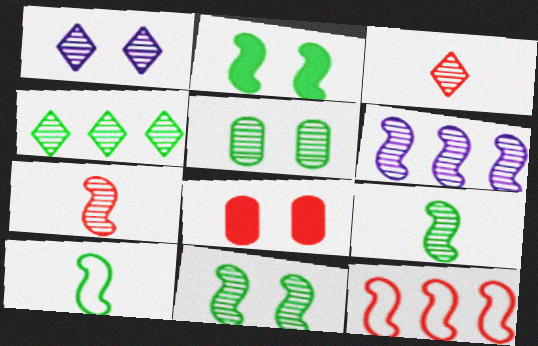[[1, 3, 4], 
[3, 5, 6], 
[3, 8, 12], 
[4, 5, 9], 
[6, 7, 11]]